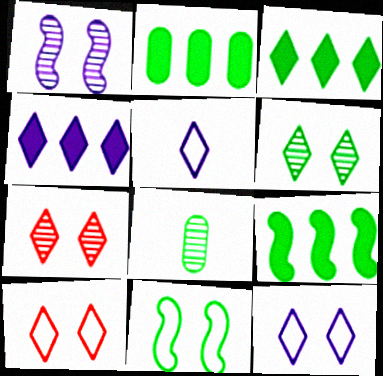[[2, 3, 9], 
[3, 5, 7], 
[3, 8, 11]]